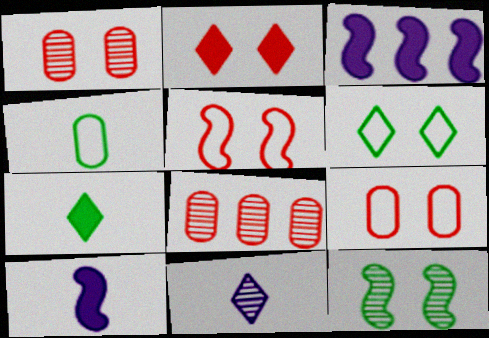[[1, 2, 5], 
[6, 8, 10], 
[8, 11, 12]]